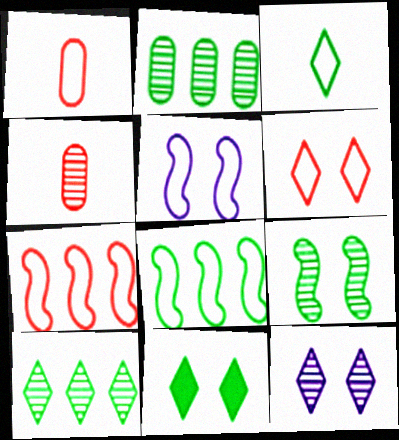[[1, 6, 7], 
[3, 10, 11], 
[6, 11, 12]]